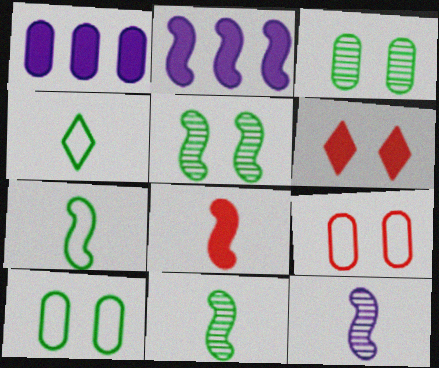[[7, 8, 12]]